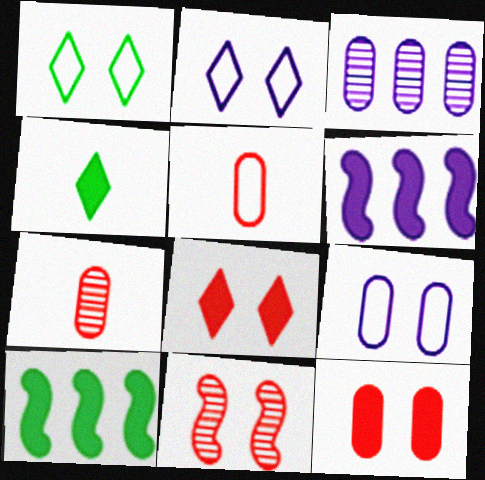[[1, 6, 7], 
[2, 7, 10], 
[4, 6, 12]]